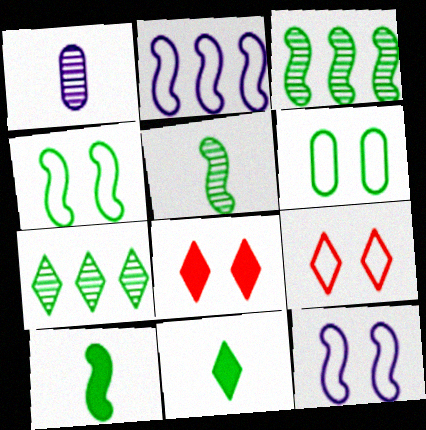[[3, 4, 10], 
[3, 6, 11], 
[6, 7, 10], 
[6, 9, 12]]